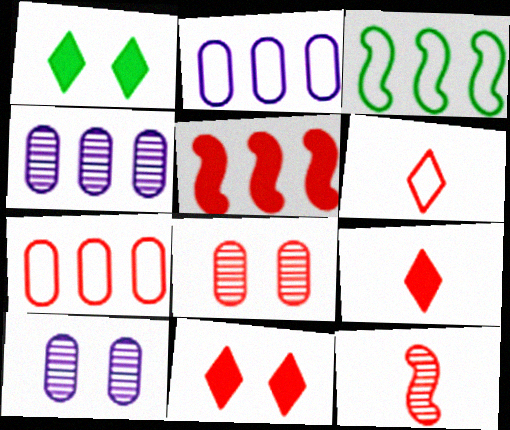[[1, 2, 12], 
[3, 9, 10], 
[5, 6, 8], 
[7, 11, 12]]